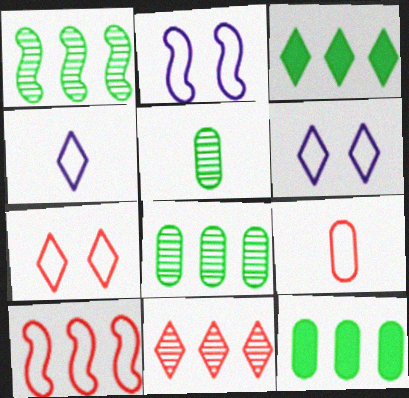[[7, 9, 10]]